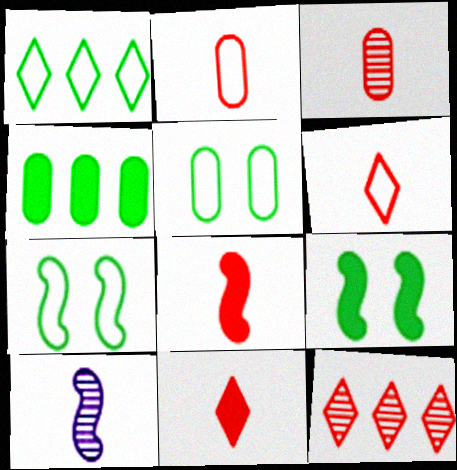[[3, 6, 8]]